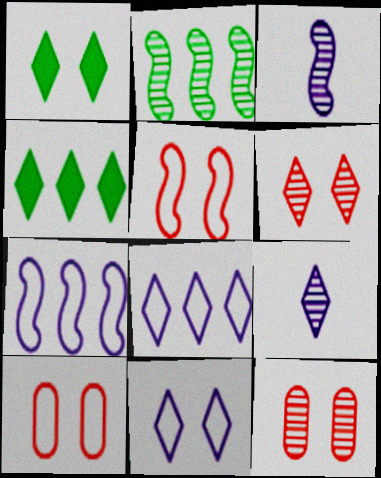[[1, 6, 11], 
[2, 9, 12], 
[3, 4, 10]]